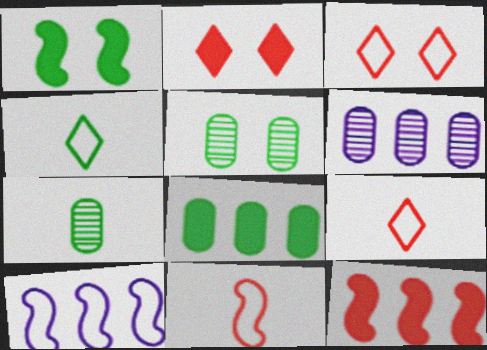[[1, 6, 9], 
[2, 7, 10]]